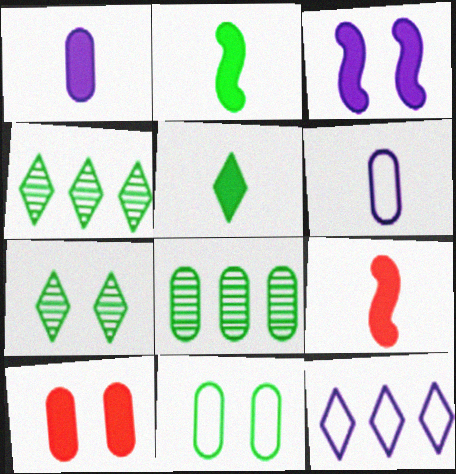[[1, 5, 9], 
[2, 4, 11], 
[6, 8, 10]]